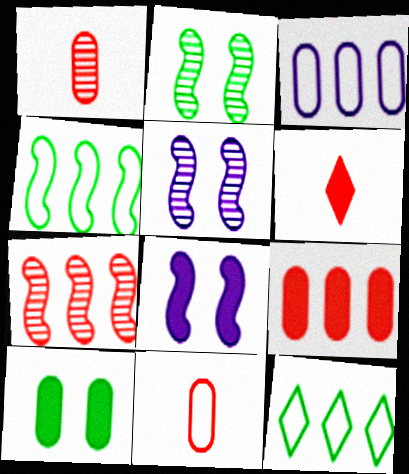[[1, 3, 10], 
[1, 8, 12], 
[2, 3, 6]]